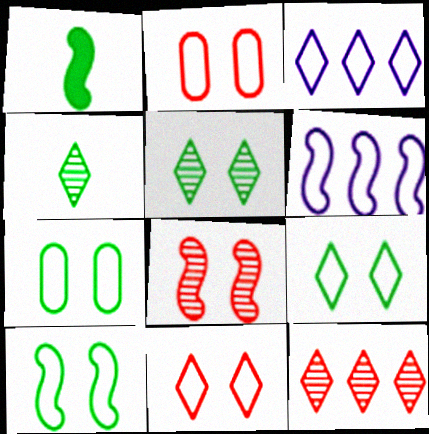[[1, 6, 8], 
[7, 9, 10]]